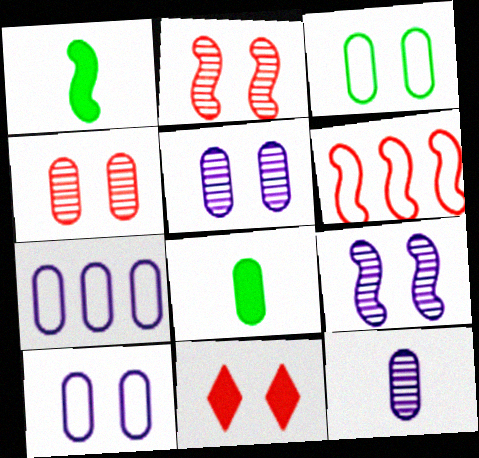[[1, 6, 9], 
[3, 9, 11], 
[4, 7, 8]]